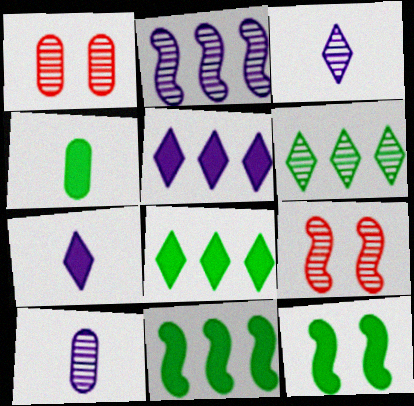[[4, 8, 12], 
[6, 9, 10]]